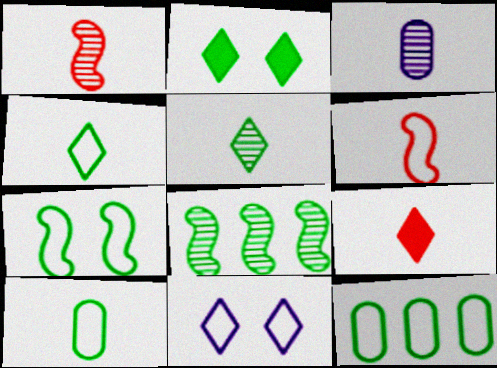[[1, 3, 5], 
[2, 8, 10], 
[4, 7, 12], 
[6, 11, 12]]